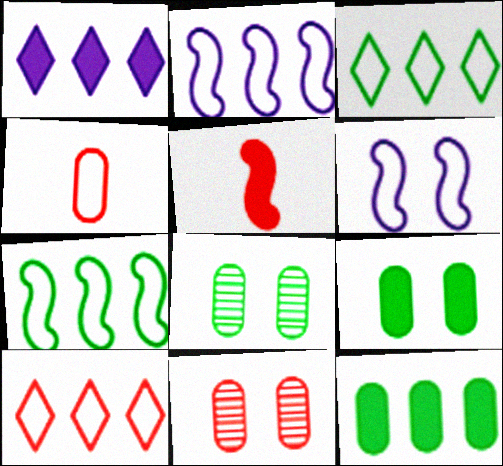[[1, 5, 9], 
[3, 4, 6], 
[5, 10, 11]]